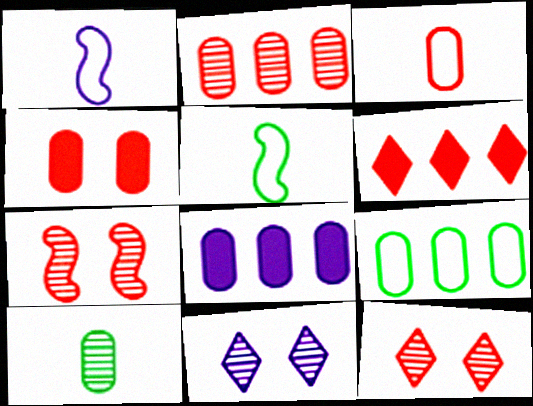[[1, 8, 11], 
[2, 3, 4], 
[2, 8, 9], 
[3, 6, 7], 
[5, 8, 12]]